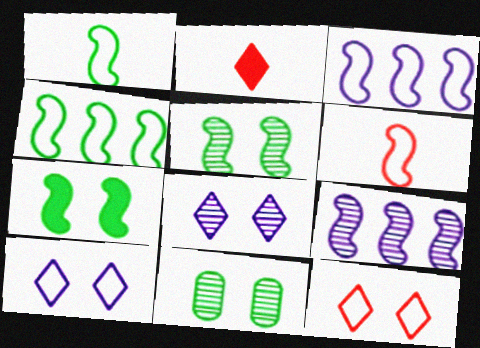[[2, 3, 11], 
[6, 7, 9]]